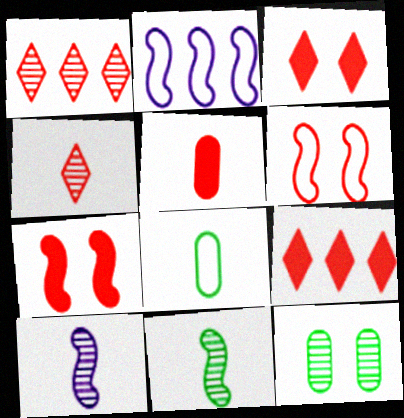[[1, 5, 6], 
[1, 10, 12], 
[2, 7, 11], 
[5, 7, 9]]